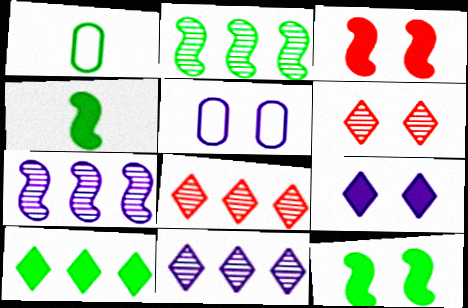[[1, 3, 11], 
[4, 5, 8], 
[5, 6, 12]]